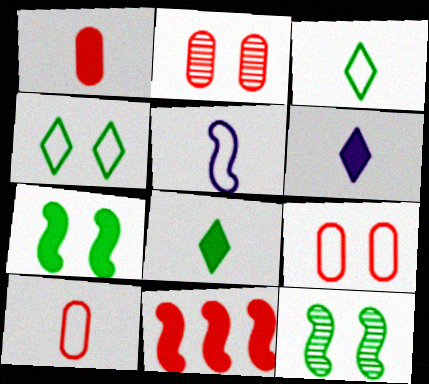[[3, 5, 10], 
[5, 11, 12]]